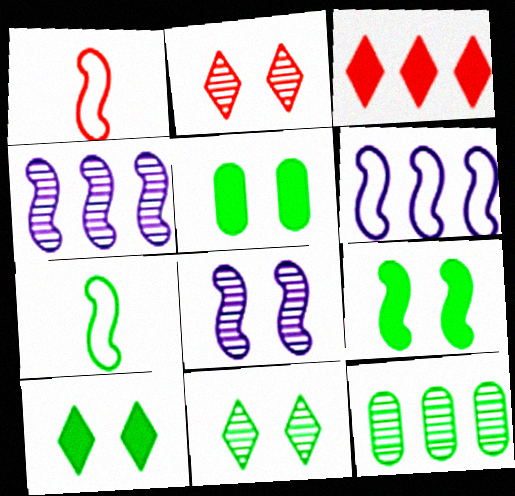[[1, 4, 9], 
[3, 6, 12], 
[5, 9, 10], 
[7, 10, 12]]